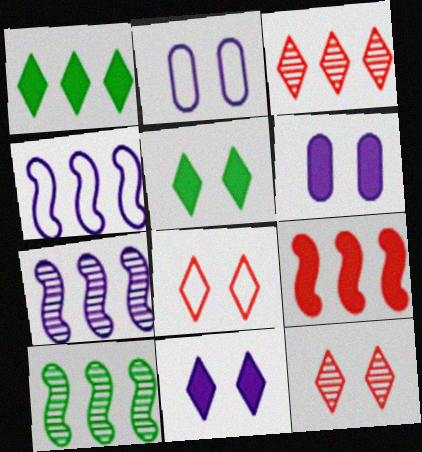[[4, 9, 10]]